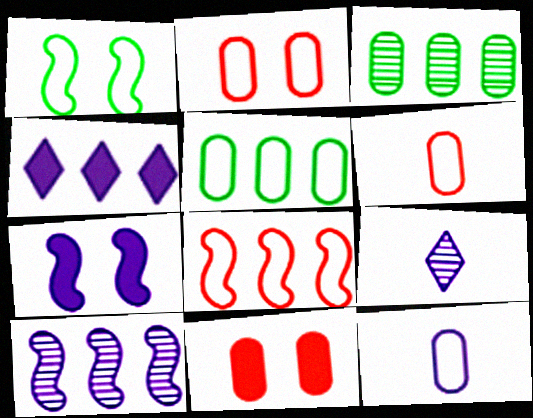[[2, 5, 12], 
[3, 4, 8], 
[3, 11, 12]]